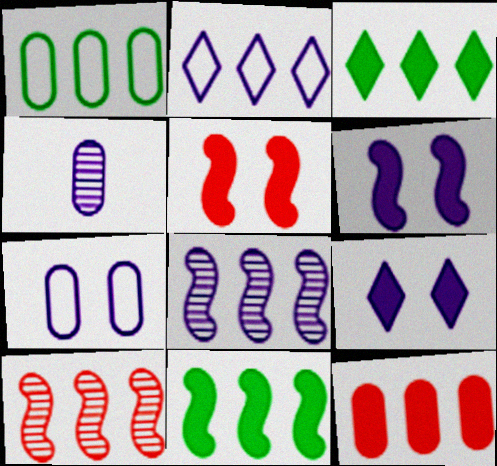[[2, 4, 6]]